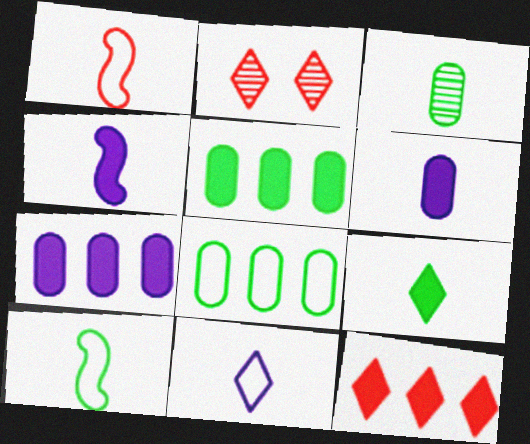[[2, 4, 8], 
[2, 7, 10], 
[3, 9, 10]]